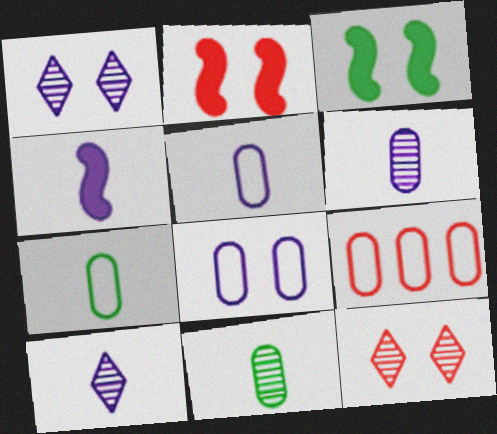[[3, 8, 12], 
[3, 9, 10], 
[4, 5, 10], 
[7, 8, 9]]